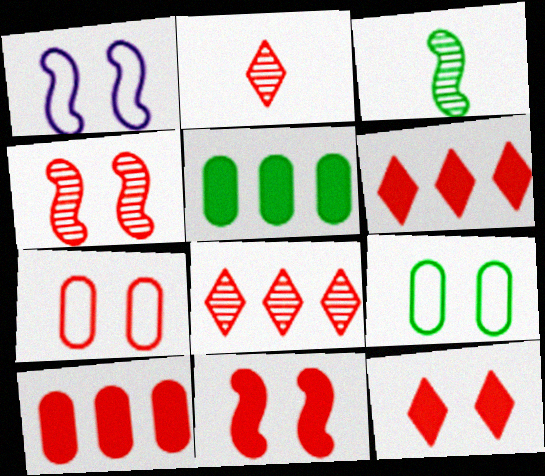[[1, 2, 5], 
[4, 7, 12]]